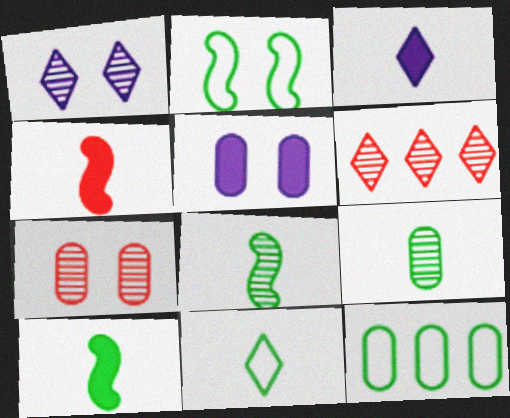[[1, 4, 12], 
[2, 11, 12], 
[9, 10, 11]]